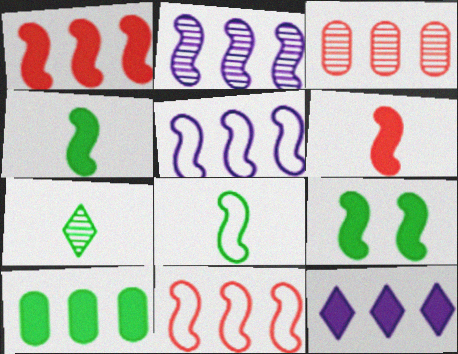[[1, 10, 12]]